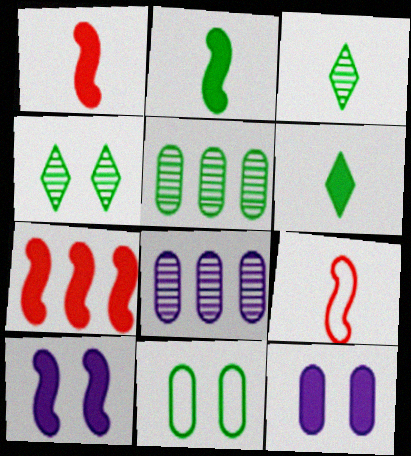[[2, 7, 10], 
[6, 7, 12]]